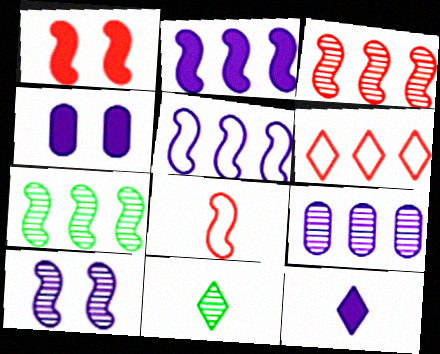[[1, 3, 8], 
[2, 4, 12]]